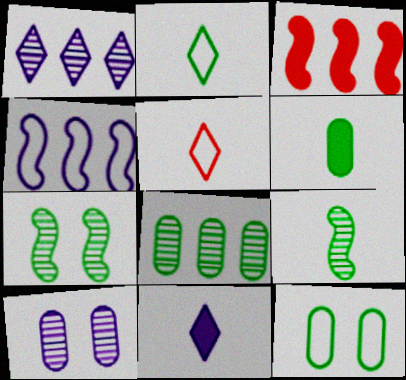[[2, 3, 10], 
[2, 6, 9], 
[4, 5, 12], 
[4, 10, 11], 
[6, 8, 12]]